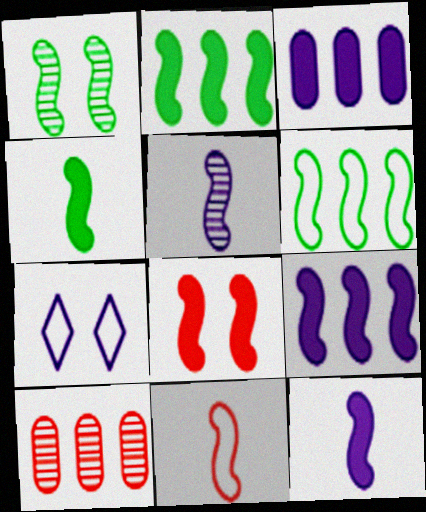[[1, 4, 6], 
[1, 9, 11], 
[2, 8, 12], 
[3, 5, 7], 
[4, 5, 11], 
[4, 7, 10], 
[4, 8, 9], 
[5, 6, 8]]